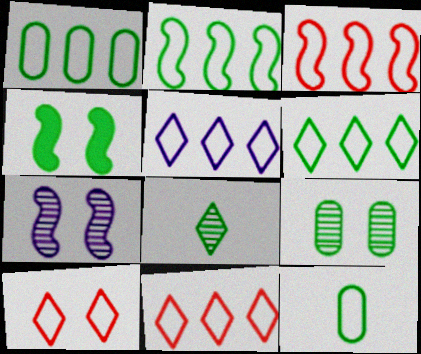[[1, 2, 6], 
[1, 3, 5], 
[1, 4, 8], 
[5, 6, 11]]